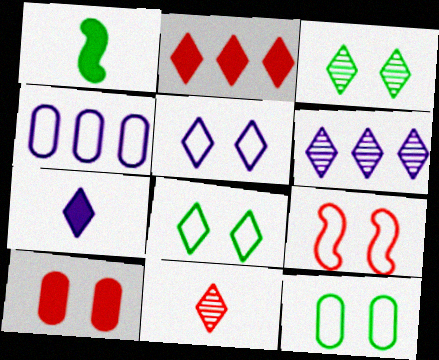[[3, 6, 11], 
[5, 6, 7], 
[5, 9, 12]]